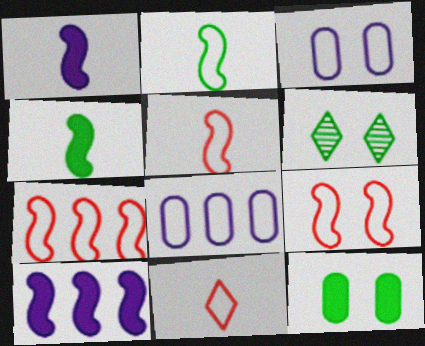[[5, 7, 9]]